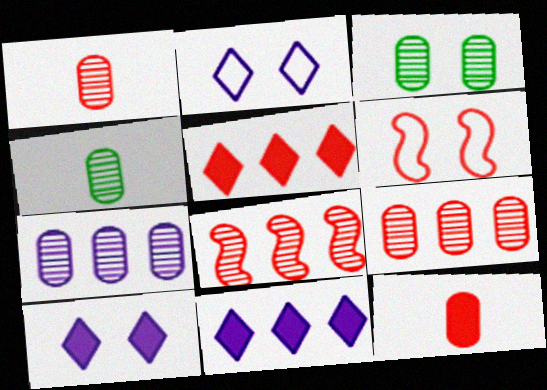[[1, 3, 7], 
[1, 5, 6], 
[3, 6, 10], 
[4, 6, 11]]